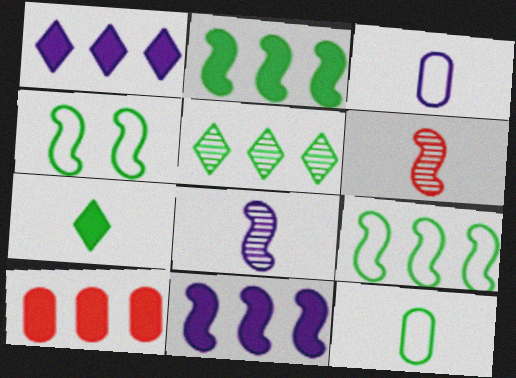[[1, 2, 10], 
[3, 6, 7], 
[4, 6, 11]]